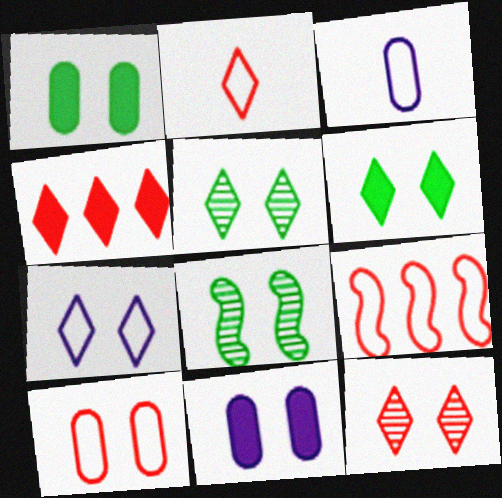[[2, 4, 12], 
[2, 9, 10], 
[3, 4, 8], 
[6, 7, 12]]